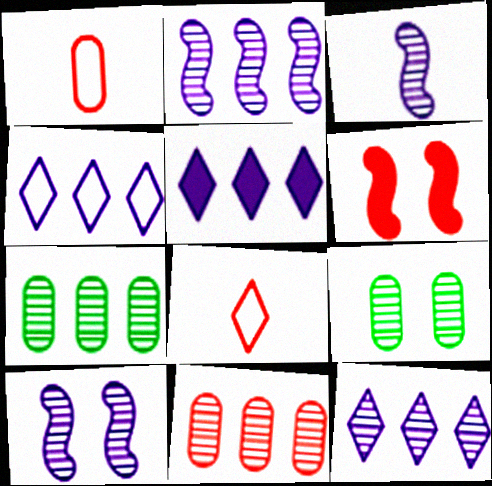[[2, 3, 10], 
[4, 5, 12], 
[6, 8, 11]]